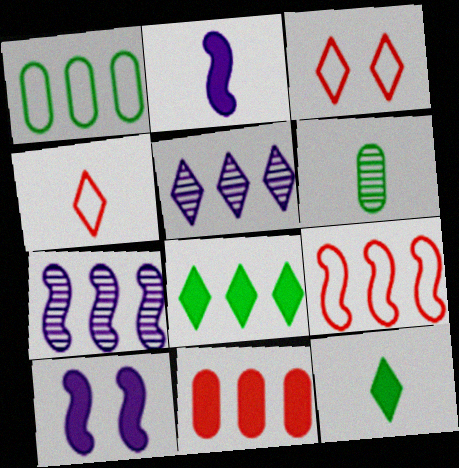[[2, 4, 6], 
[3, 5, 12], 
[10, 11, 12]]